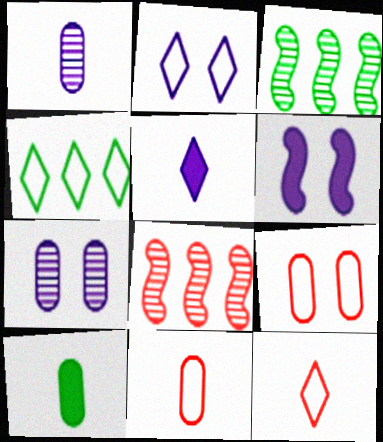[[1, 10, 11], 
[2, 4, 12], 
[2, 6, 7], 
[2, 8, 10], 
[3, 5, 9]]